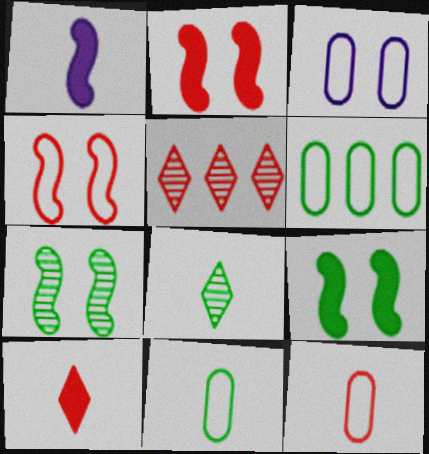[[1, 8, 12], 
[2, 5, 12], 
[3, 6, 12], 
[6, 8, 9]]